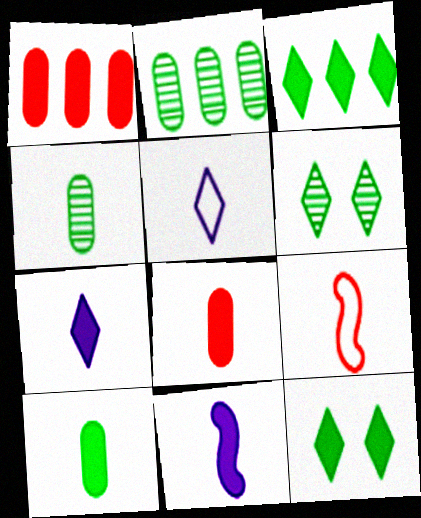[[1, 11, 12], 
[4, 7, 9]]